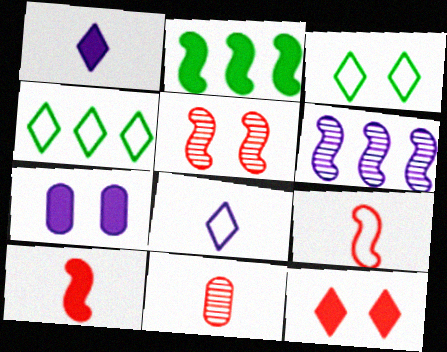[[3, 5, 7], 
[6, 7, 8]]